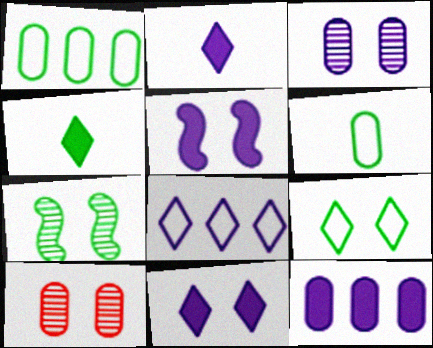[[1, 4, 7], 
[2, 5, 12], 
[5, 9, 10], 
[6, 10, 12]]